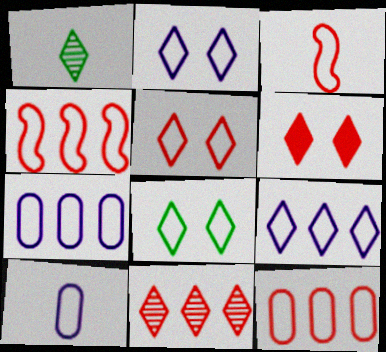[[1, 6, 9], 
[2, 5, 8], 
[3, 5, 12], 
[3, 7, 8], 
[4, 8, 10]]